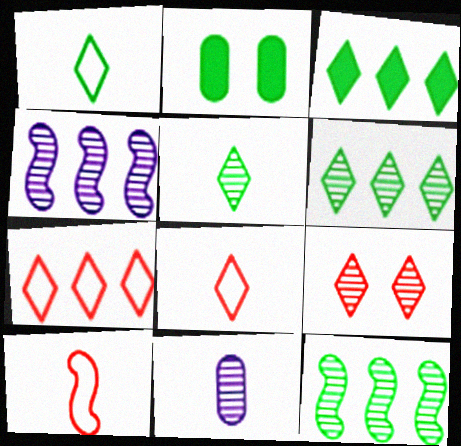[[1, 2, 12], 
[2, 4, 8], 
[9, 11, 12]]